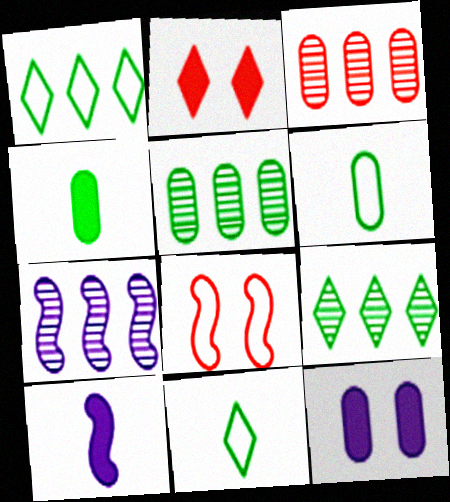[[2, 6, 7], 
[3, 6, 12], 
[3, 7, 9]]